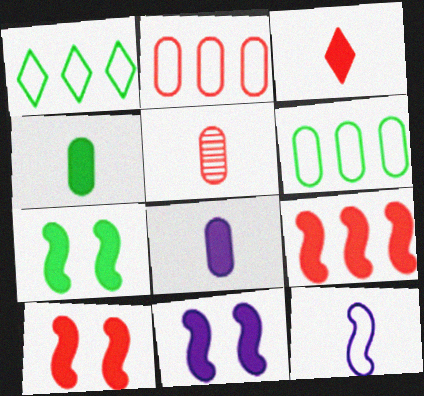[[1, 5, 11], 
[7, 10, 11]]